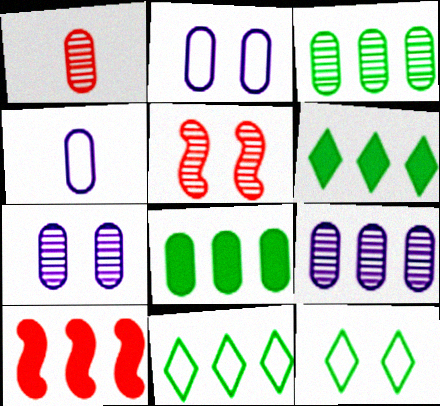[[1, 2, 8], 
[1, 3, 7], 
[4, 5, 6], 
[9, 10, 11]]